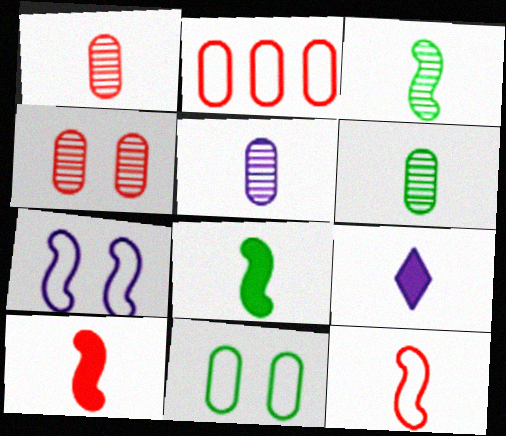[[1, 5, 6], 
[6, 9, 12]]